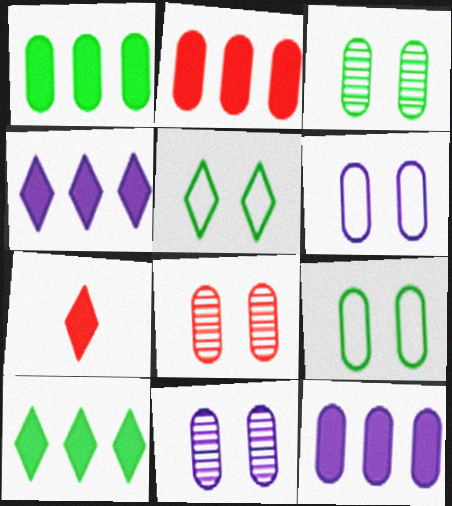[[1, 2, 12], 
[3, 8, 11]]